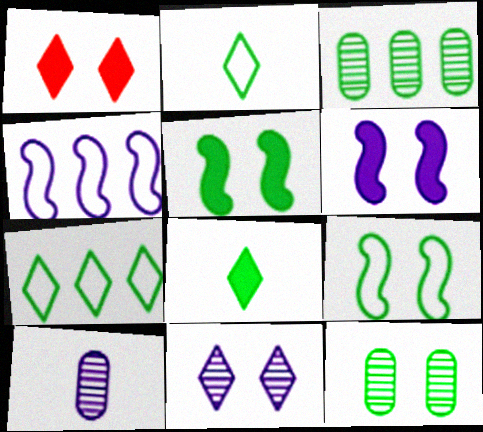[[2, 3, 5], 
[3, 8, 9]]